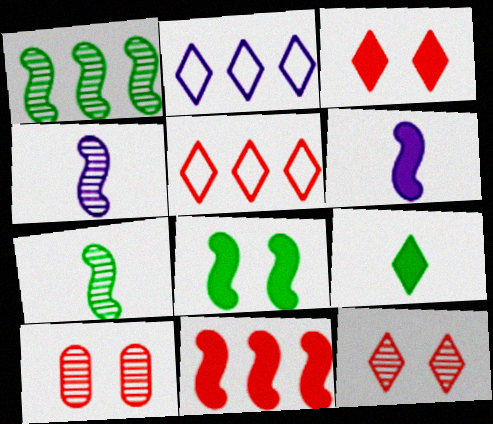[[2, 9, 12], 
[6, 8, 11]]